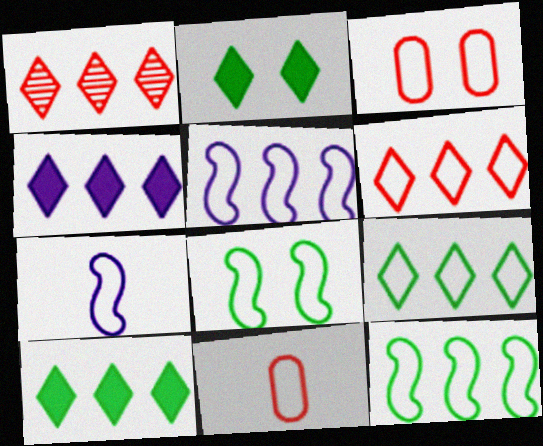[[1, 4, 9], 
[3, 7, 9]]